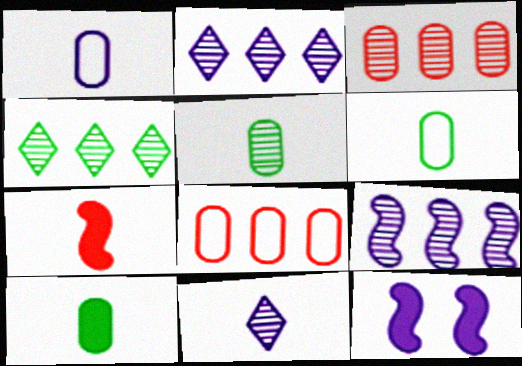[[1, 2, 12], 
[3, 4, 9], 
[5, 6, 10], 
[6, 7, 11]]